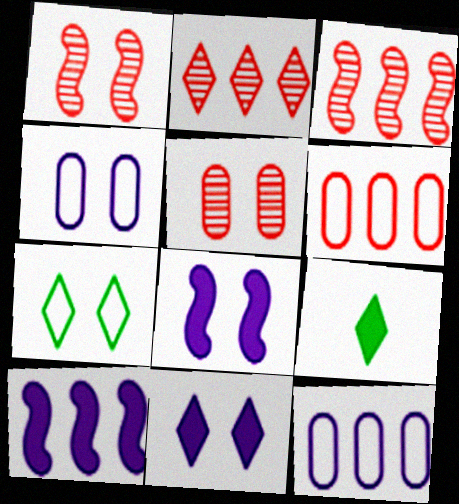[[1, 9, 12], 
[3, 4, 9], 
[5, 7, 8]]